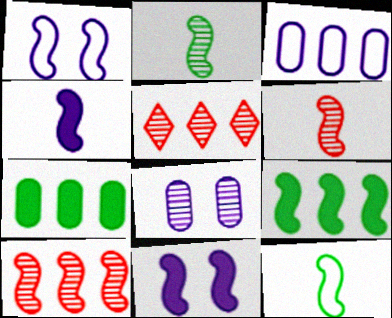[[1, 6, 9], 
[2, 5, 8], 
[3, 5, 9], 
[4, 6, 12], 
[10, 11, 12]]